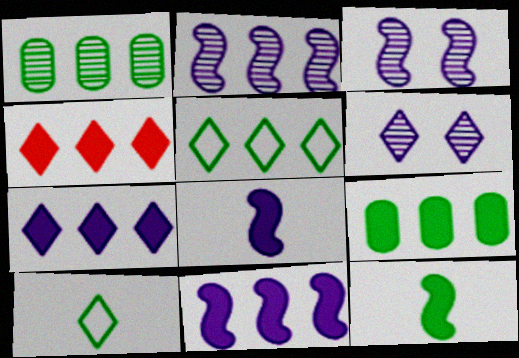[[4, 6, 10], 
[4, 9, 11]]